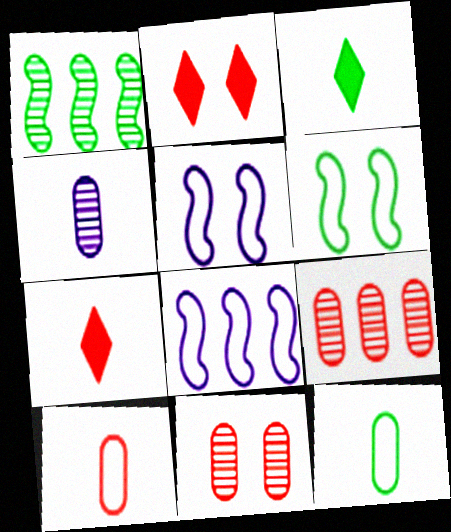[[3, 5, 9], 
[3, 8, 11]]